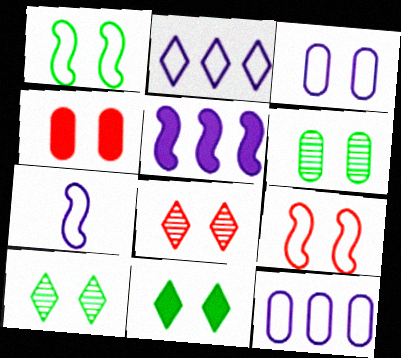[[1, 6, 11], 
[2, 3, 7], 
[3, 4, 6], 
[4, 8, 9]]